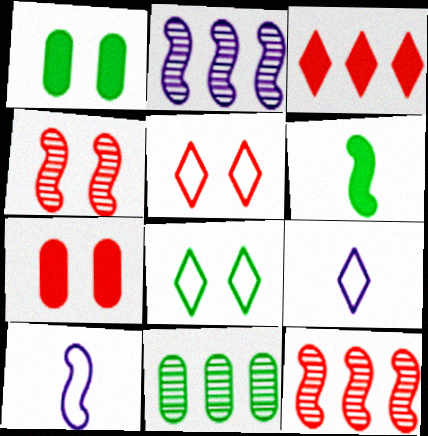[[1, 9, 12], 
[4, 5, 7], 
[6, 8, 11]]